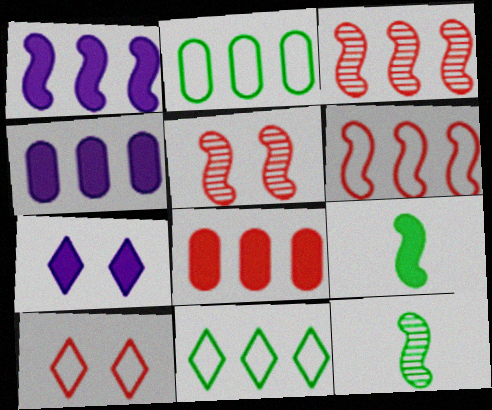[[3, 4, 11], 
[4, 10, 12], 
[7, 8, 9]]